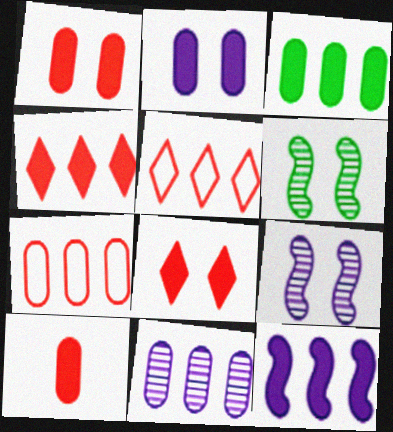[[2, 3, 10], 
[3, 4, 12], 
[3, 7, 11]]